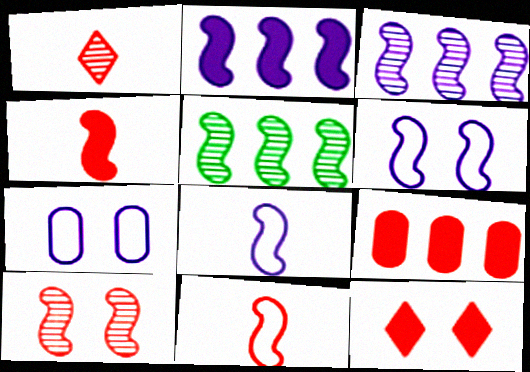[[4, 5, 6], 
[4, 9, 12]]